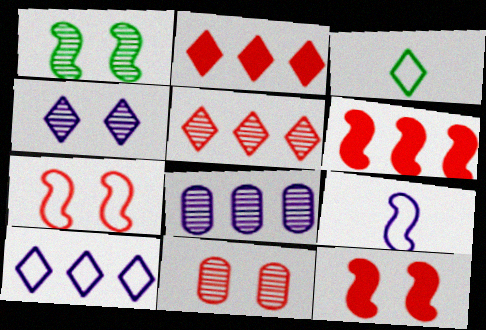[[1, 4, 11], 
[1, 6, 9], 
[2, 3, 4], 
[3, 8, 12]]